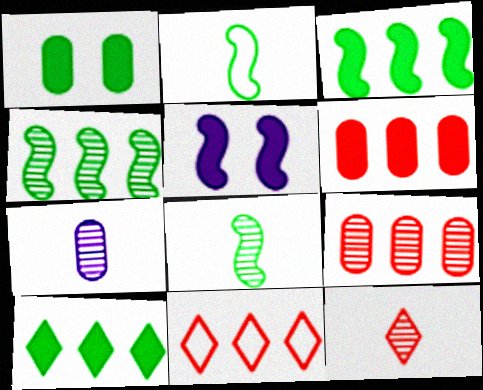[[7, 8, 12]]